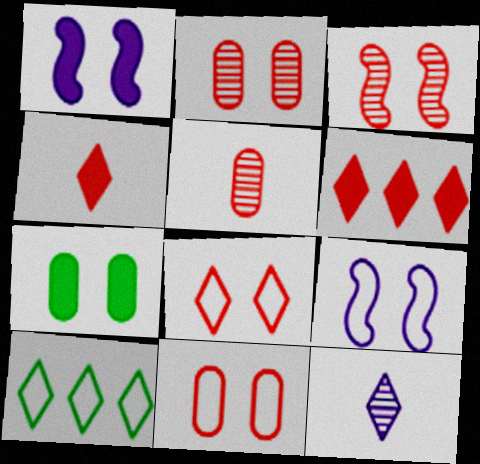[[1, 5, 10]]